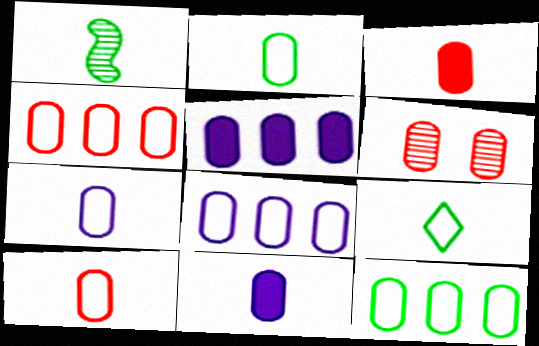[[2, 5, 6], 
[2, 7, 10], 
[3, 4, 6], 
[4, 8, 12], 
[6, 11, 12]]